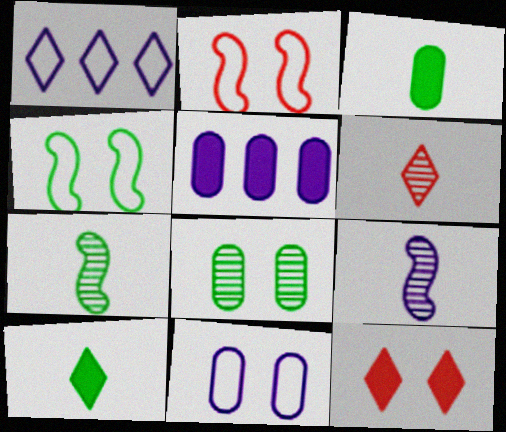[[4, 5, 6]]